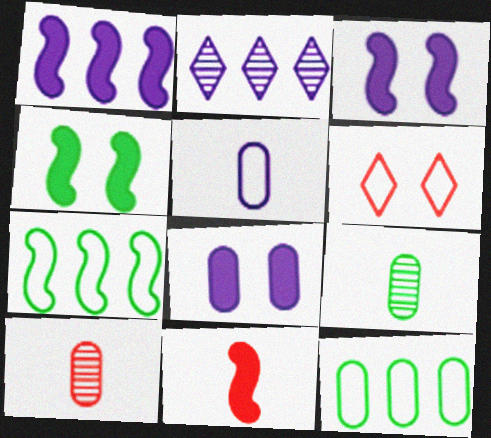[[1, 4, 11], 
[1, 6, 9], 
[2, 3, 5], 
[5, 6, 7], 
[8, 10, 12]]